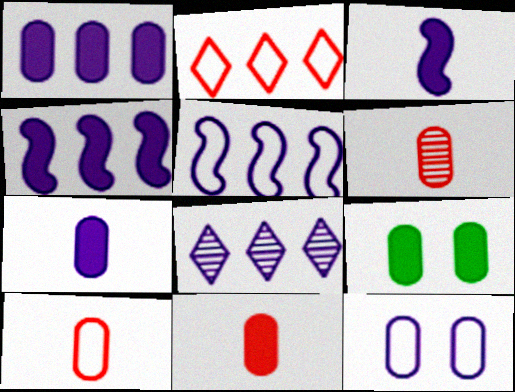[[1, 5, 8], 
[1, 9, 11], 
[3, 8, 12], 
[6, 10, 11]]